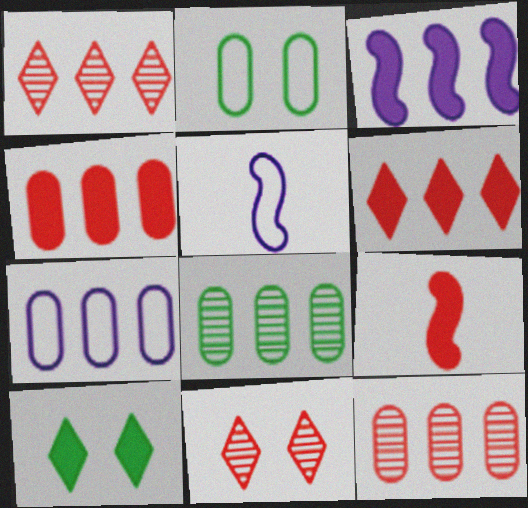[[4, 7, 8], 
[5, 10, 12]]